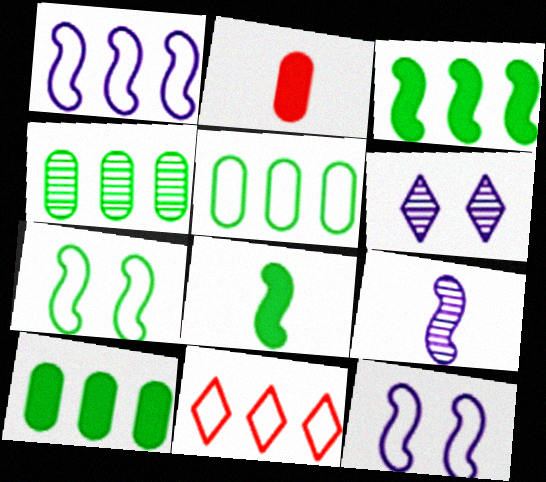[[1, 5, 11], 
[4, 5, 10]]